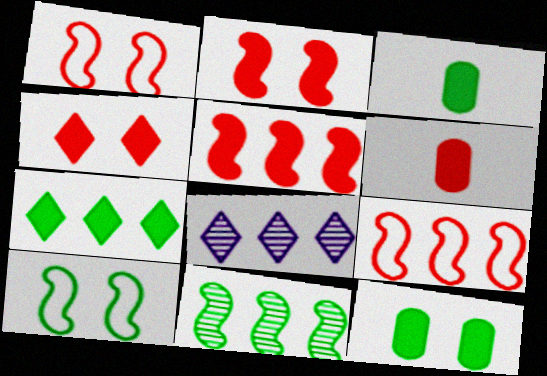[[1, 3, 8], 
[4, 5, 6], 
[6, 8, 10]]